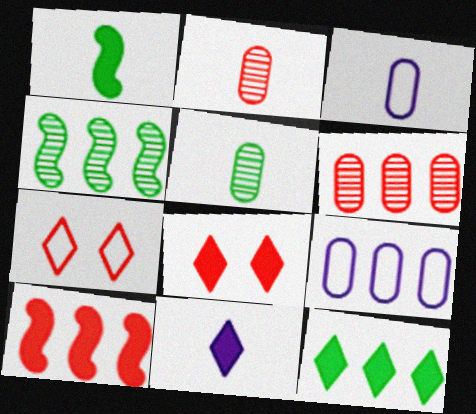[[2, 7, 10], 
[3, 4, 8], 
[8, 11, 12]]